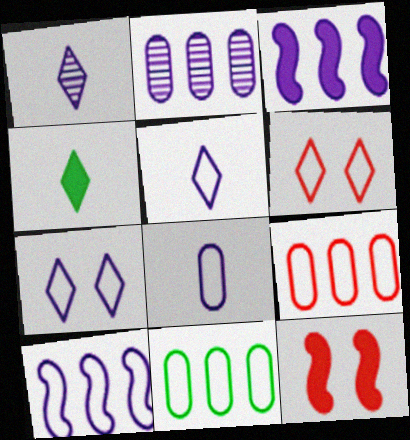[[1, 11, 12], 
[7, 8, 10]]